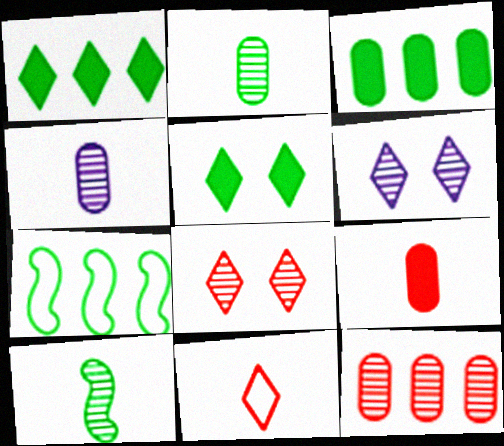[[1, 6, 11], 
[2, 5, 7], 
[6, 7, 9], 
[6, 10, 12]]